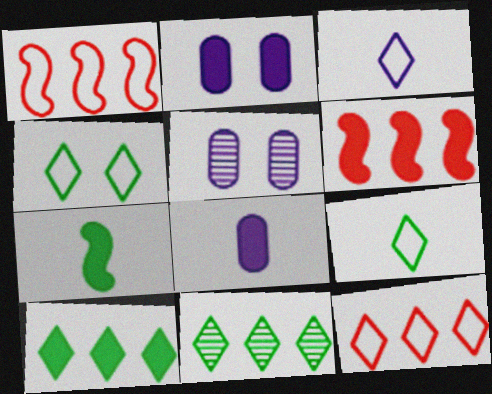[[3, 4, 12], 
[5, 6, 9], 
[5, 7, 12]]